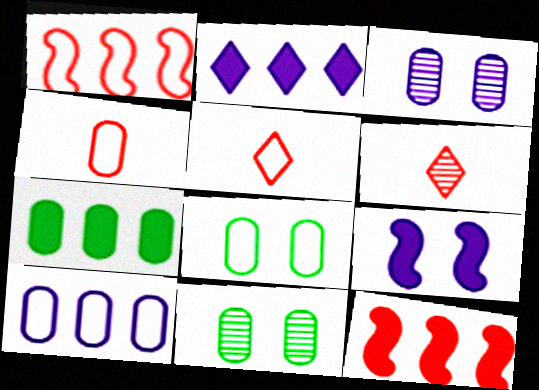[[2, 7, 12], 
[3, 4, 7], 
[4, 8, 10]]